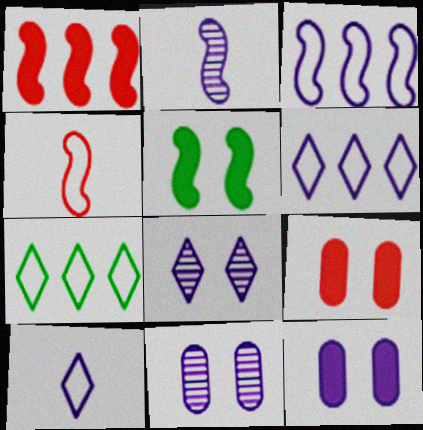[[2, 6, 12], 
[2, 7, 9]]